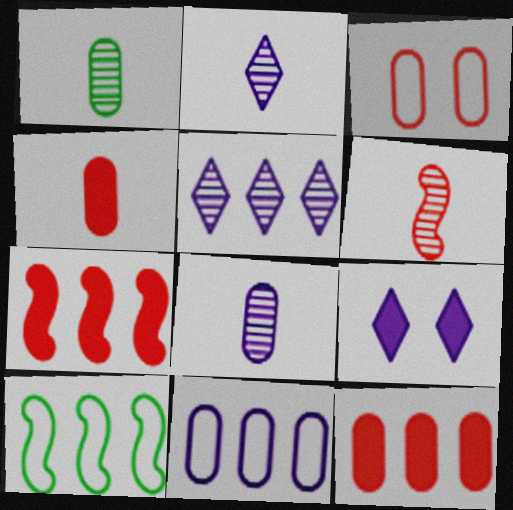[[1, 2, 6], 
[5, 10, 12]]